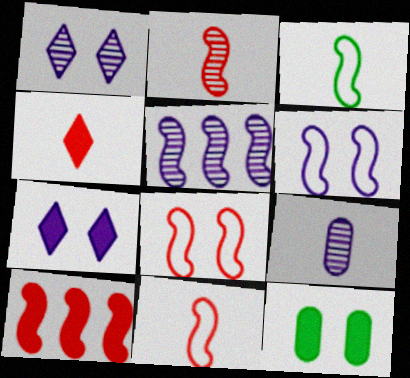[[1, 5, 9], 
[1, 8, 12], 
[2, 8, 10], 
[3, 4, 9]]